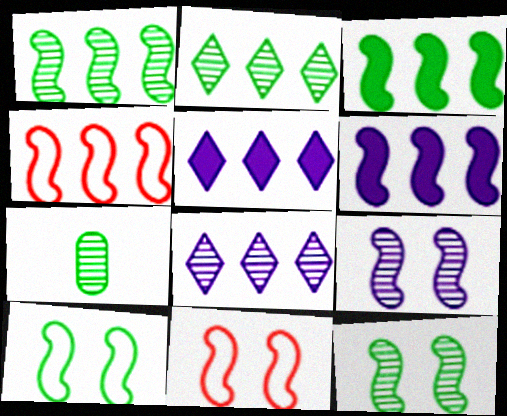[[1, 4, 6], 
[2, 7, 12], 
[5, 7, 11]]